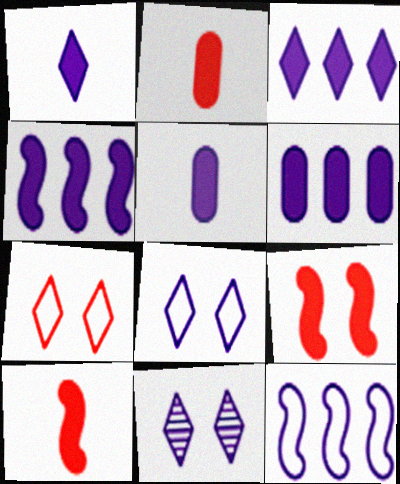[[3, 4, 6], 
[5, 11, 12]]